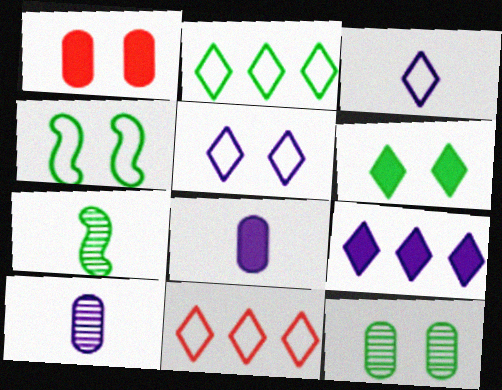[[4, 6, 12]]